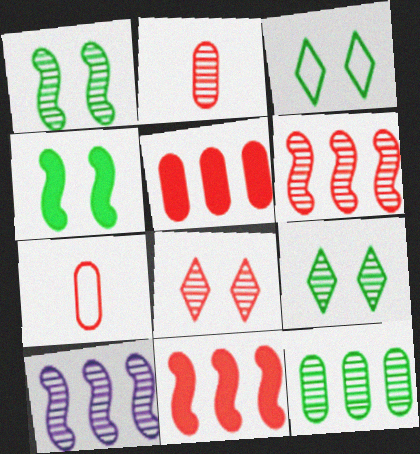[[2, 6, 8], 
[2, 9, 10], 
[7, 8, 11]]